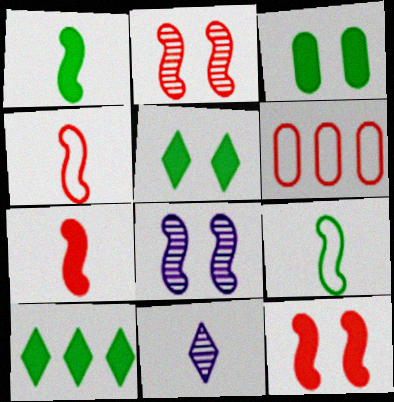[[1, 3, 10]]